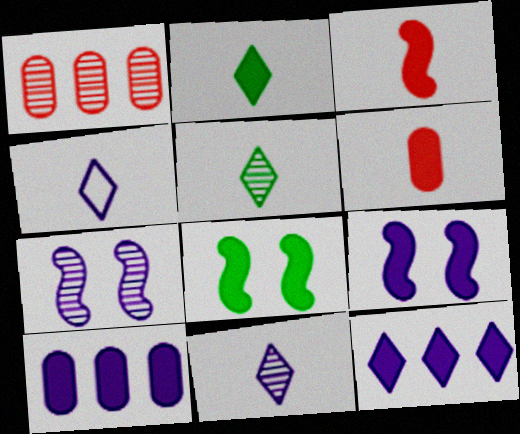[[1, 4, 8], 
[1, 5, 7], 
[4, 7, 10], 
[6, 8, 12]]